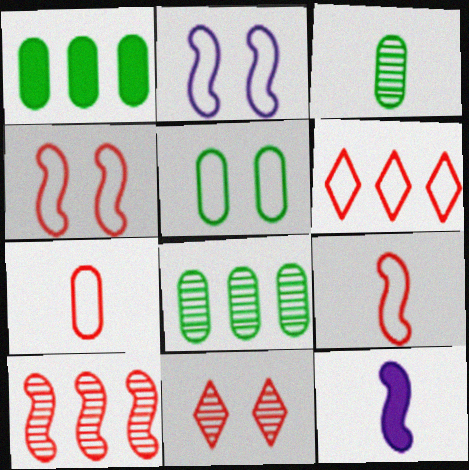[[1, 3, 5], 
[4, 6, 7]]